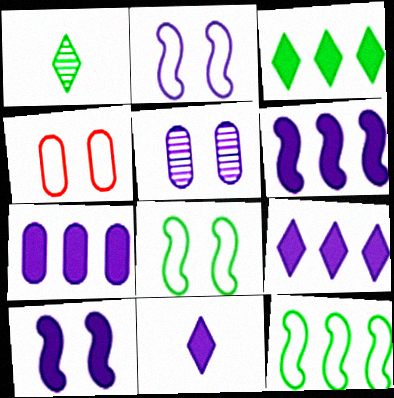[[1, 4, 6], 
[6, 7, 9], 
[7, 10, 11]]